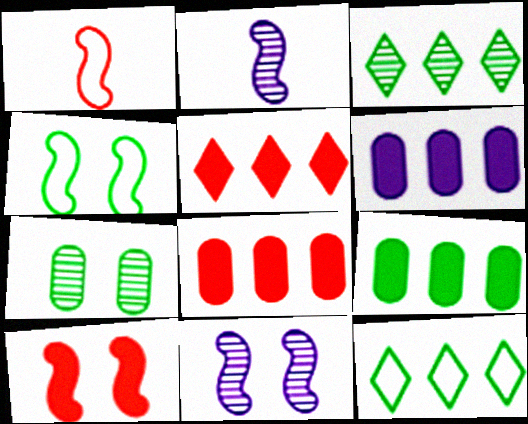[[4, 10, 11], 
[6, 8, 9]]